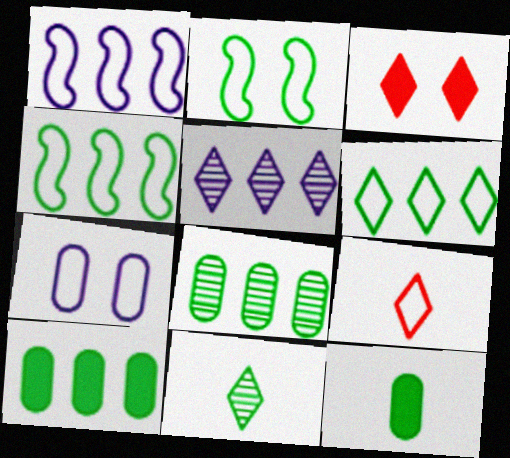[[2, 10, 11], 
[4, 7, 9]]